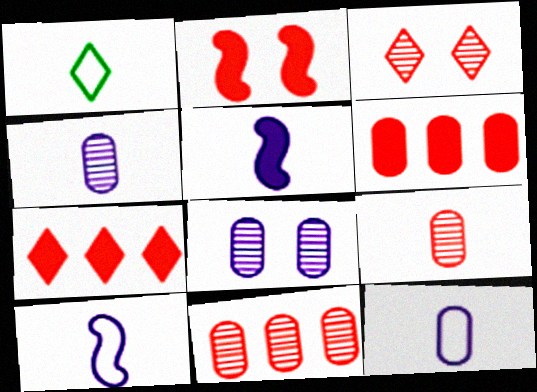[[1, 5, 9]]